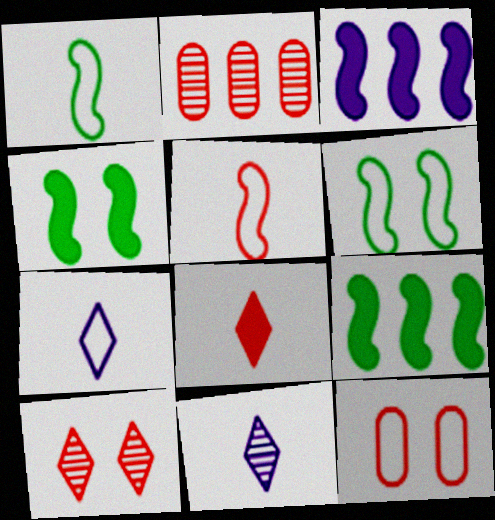[[2, 4, 7], 
[9, 11, 12]]